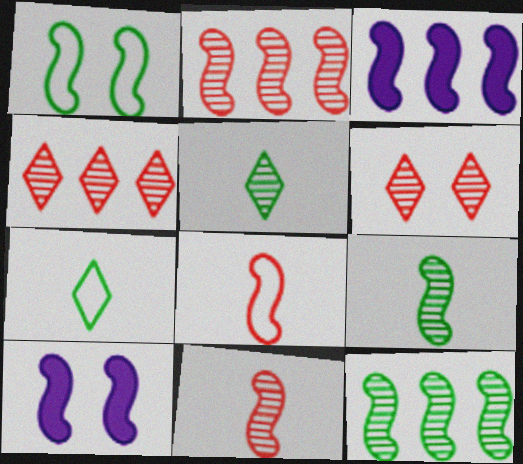[[1, 3, 11], 
[8, 10, 12]]